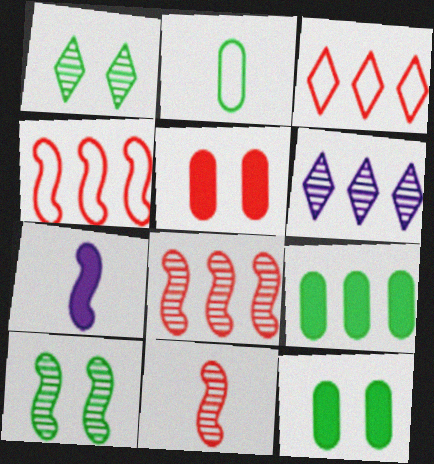[[3, 5, 11], 
[4, 6, 9], 
[4, 7, 10]]